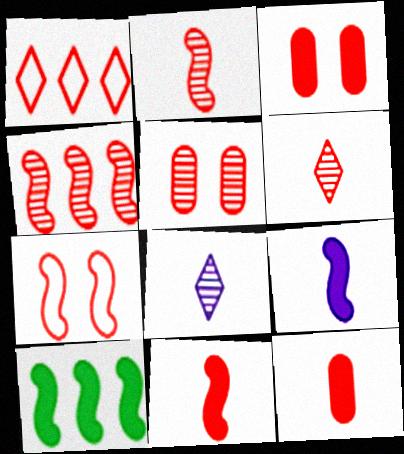[[1, 2, 3], 
[1, 5, 11], 
[4, 5, 6], 
[4, 7, 11]]